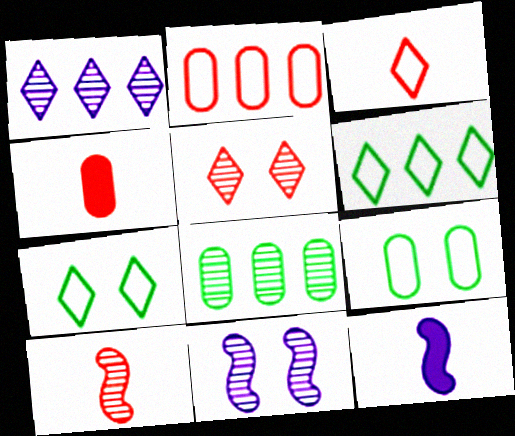[[3, 4, 10], 
[4, 6, 11]]